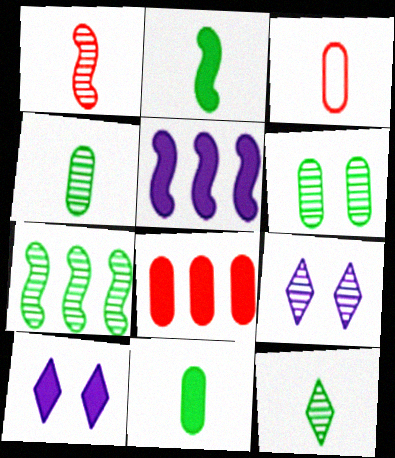[[2, 8, 10], 
[3, 7, 10], 
[6, 7, 12]]